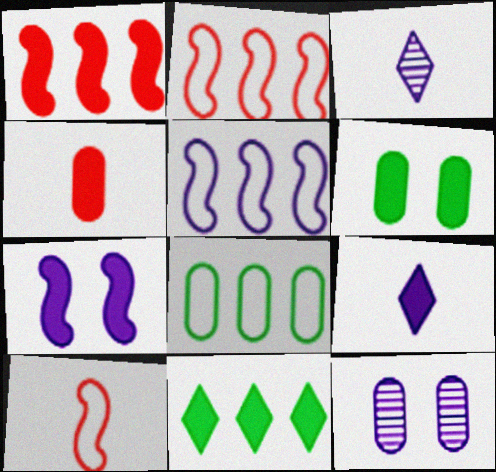[[1, 6, 9], 
[2, 3, 6], 
[4, 7, 11], 
[4, 8, 12], 
[5, 9, 12], 
[10, 11, 12]]